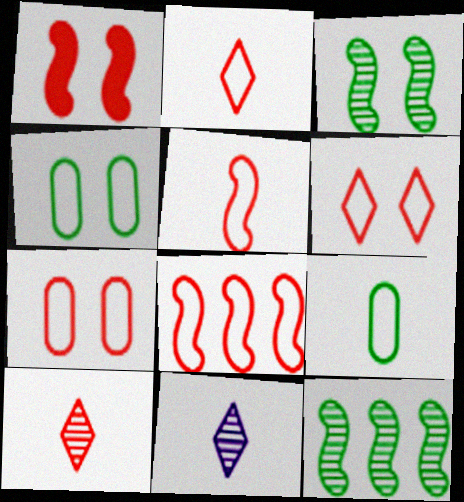[[2, 7, 8]]